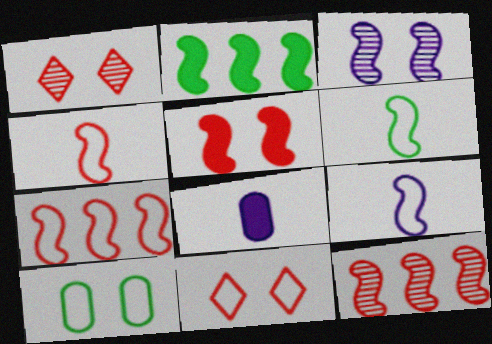[[2, 3, 4], 
[4, 5, 12], 
[4, 6, 9]]